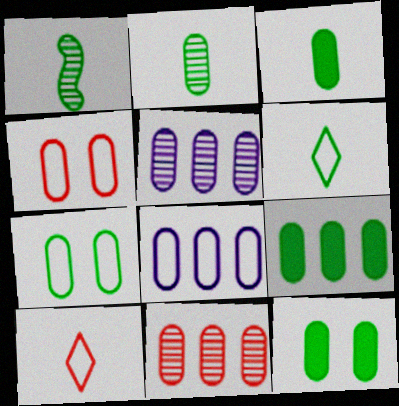[[1, 3, 6], 
[2, 7, 9], 
[3, 4, 5], 
[3, 9, 12], 
[8, 9, 11]]